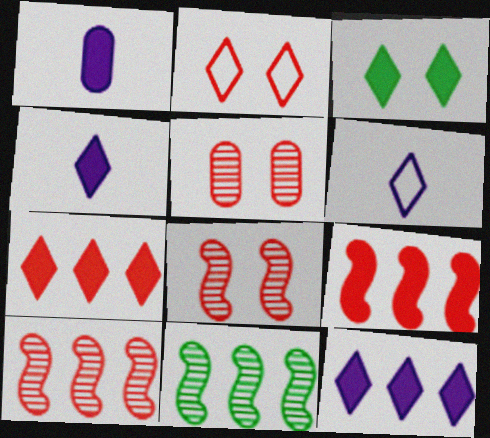[[1, 2, 11], 
[1, 3, 9], 
[3, 4, 7]]